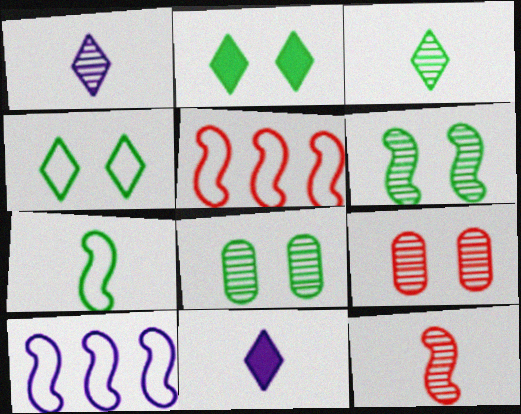[[5, 8, 11]]